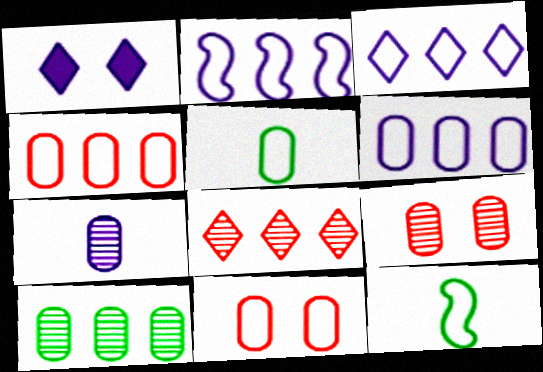[[1, 2, 7], 
[2, 3, 6], 
[3, 11, 12], 
[5, 6, 11], 
[7, 9, 10]]